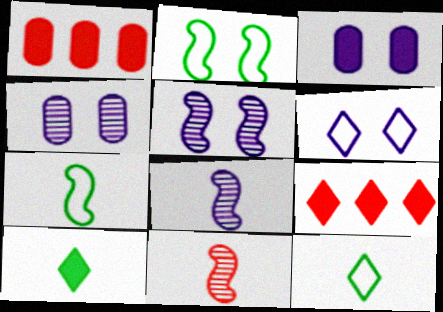[[1, 5, 12], 
[3, 5, 6], 
[4, 7, 9]]